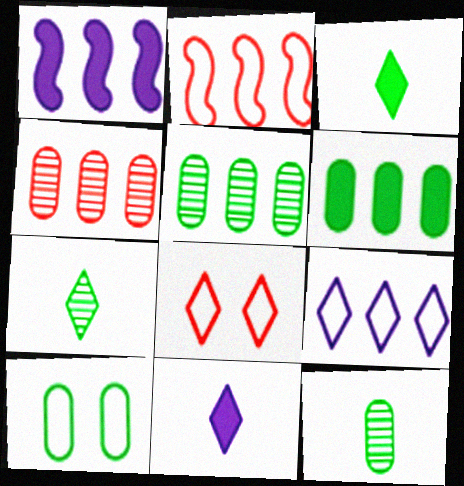[[1, 8, 12], 
[6, 10, 12]]